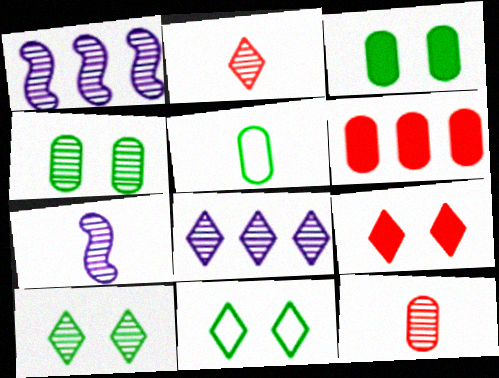[[1, 2, 4], 
[1, 5, 9], 
[1, 10, 12], 
[2, 8, 10], 
[6, 7, 11]]